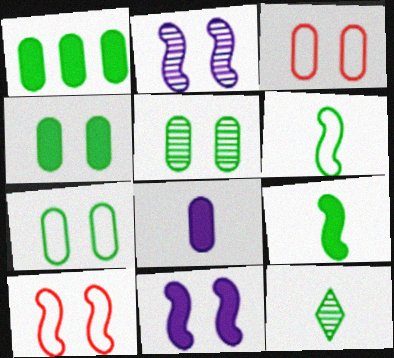[[4, 5, 7]]